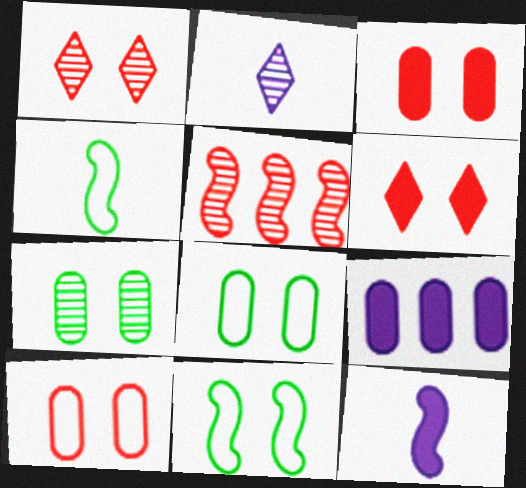[[1, 4, 9], 
[2, 5, 7], 
[5, 11, 12]]